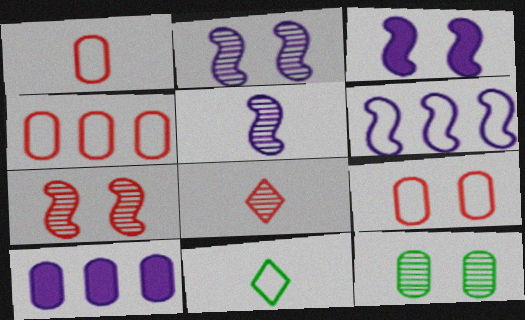[[1, 4, 9], 
[1, 10, 12], 
[3, 5, 6], 
[6, 9, 11], 
[7, 10, 11]]